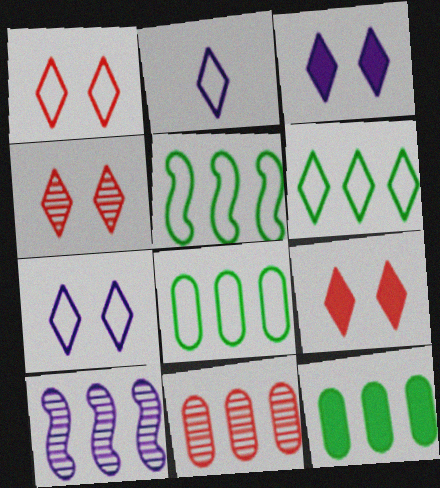[[1, 2, 6], 
[1, 4, 9], 
[5, 6, 8]]